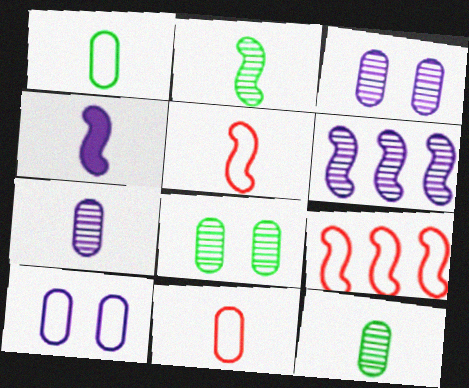[[2, 4, 5]]